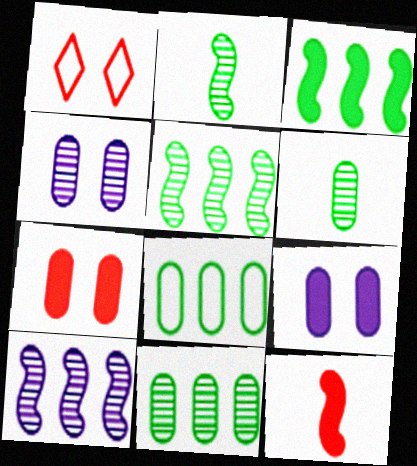[]